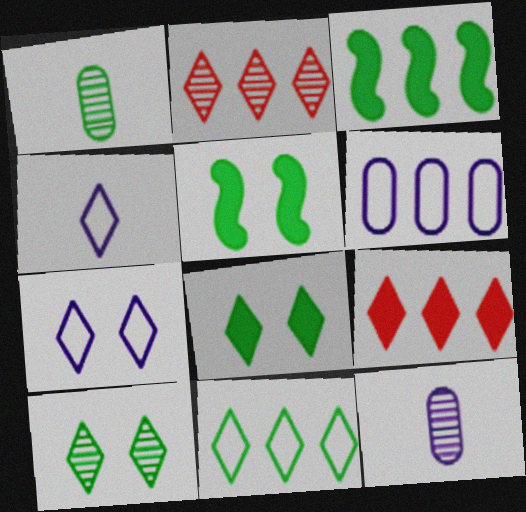[[1, 5, 11], 
[2, 3, 6], 
[2, 4, 8], 
[4, 9, 10]]